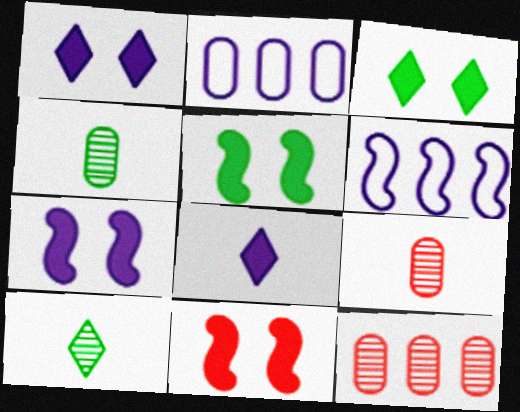[[2, 10, 11], 
[3, 6, 9], 
[5, 7, 11]]